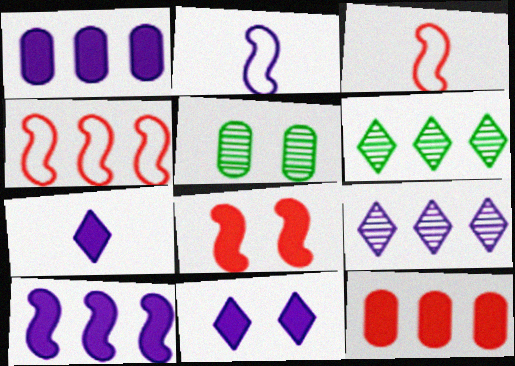[[1, 4, 6], 
[4, 5, 7]]